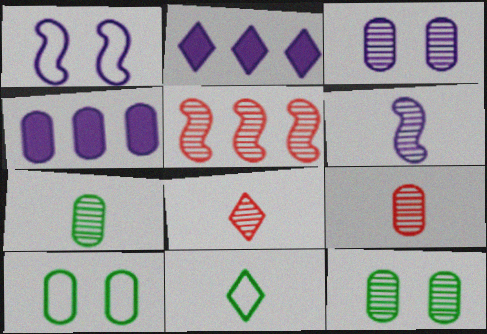[[4, 9, 10], 
[6, 7, 8]]